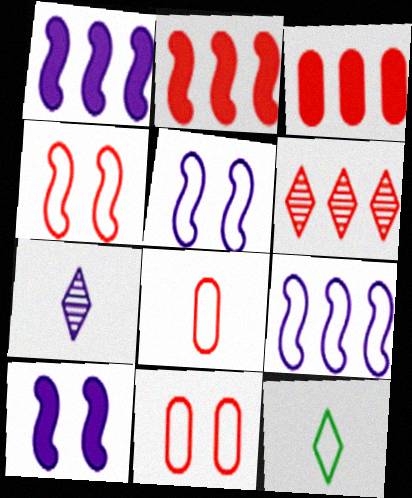[[9, 11, 12]]